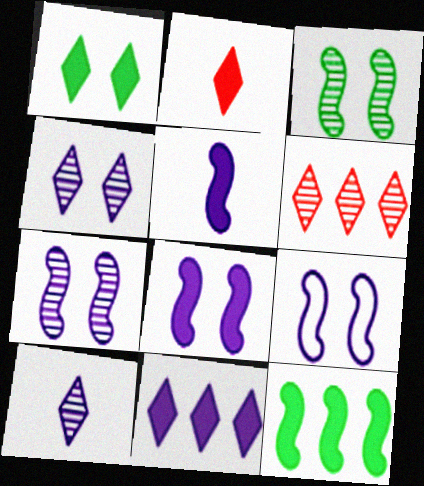[[1, 2, 11], 
[7, 8, 9]]